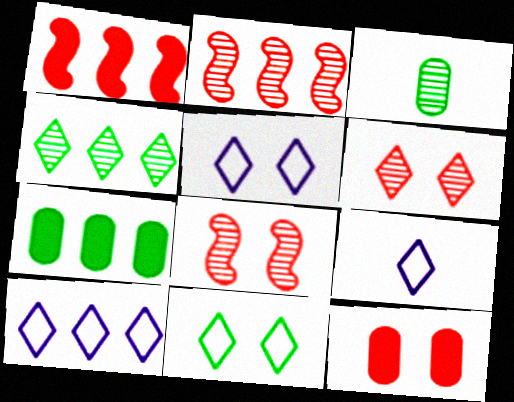[[1, 3, 5], 
[2, 7, 10], 
[5, 9, 10], 
[7, 8, 9]]